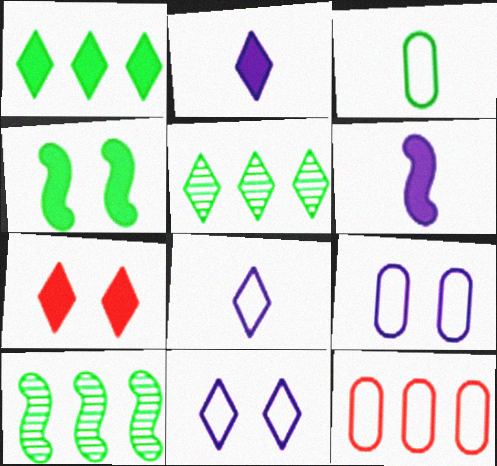[[1, 2, 7], 
[3, 4, 5], 
[3, 9, 12], 
[5, 7, 8]]